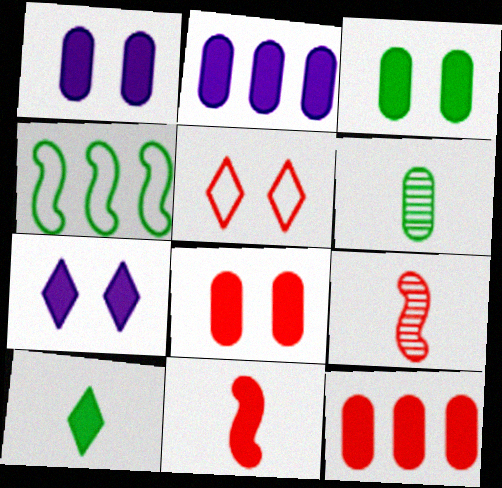[[1, 3, 8], 
[5, 9, 12]]